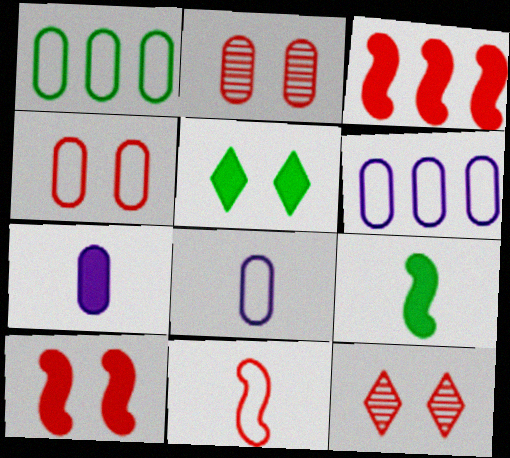[[1, 2, 7], 
[1, 4, 8], 
[3, 5, 7], 
[4, 10, 12], 
[6, 9, 12]]